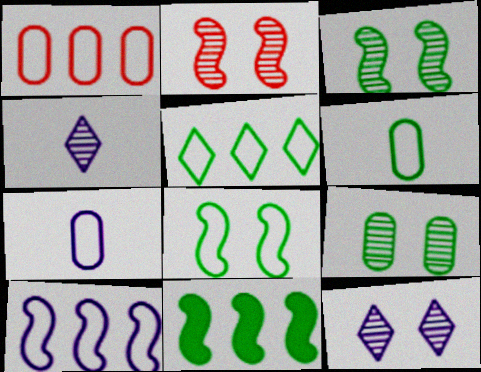[[1, 5, 10], 
[2, 9, 12], 
[5, 6, 8]]